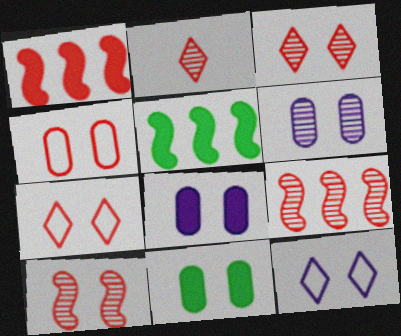[[1, 2, 4], 
[4, 6, 11], 
[10, 11, 12]]